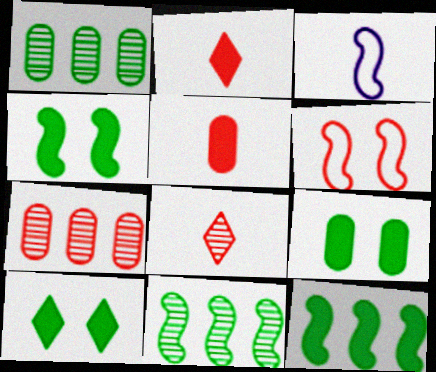[[2, 6, 7], 
[3, 7, 10], 
[4, 9, 10]]